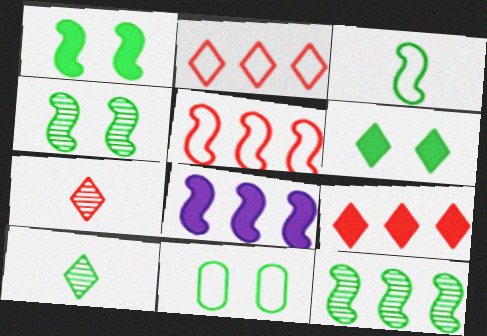[[1, 3, 12], 
[4, 6, 11], 
[5, 8, 12], 
[7, 8, 11]]